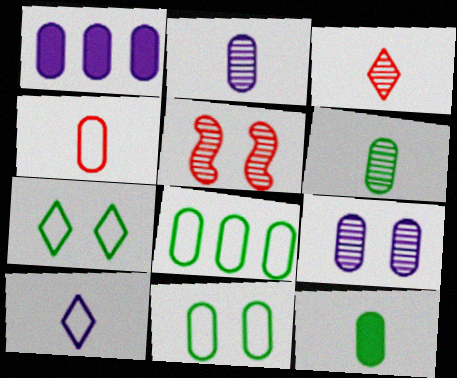[[2, 4, 12]]